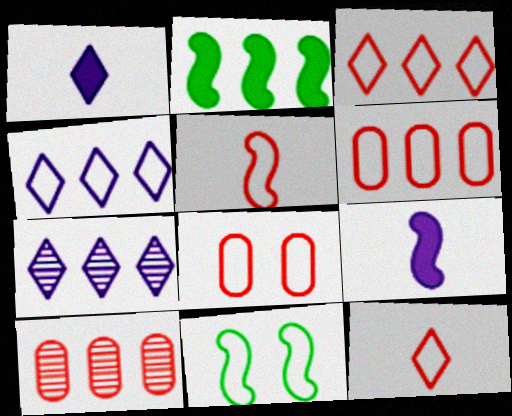[[1, 10, 11], 
[2, 4, 10], 
[2, 6, 7], 
[3, 5, 8]]